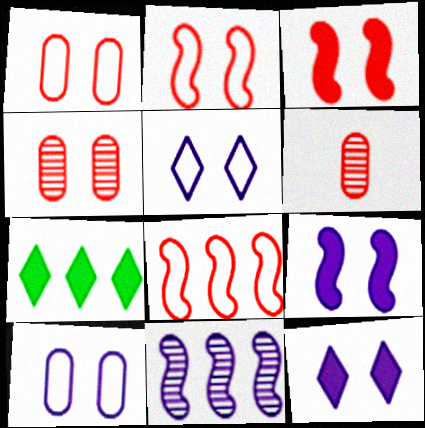[]